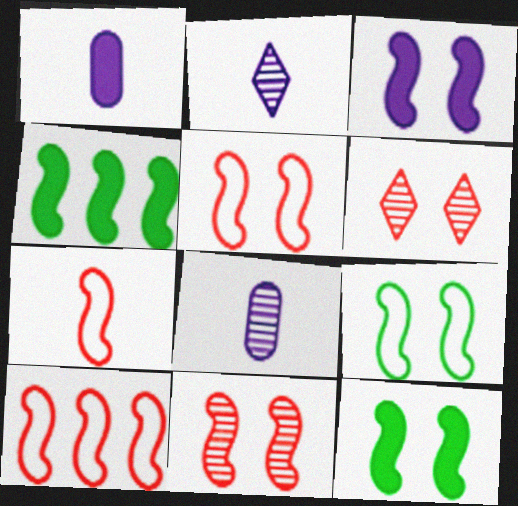[[3, 9, 11], 
[5, 7, 10]]